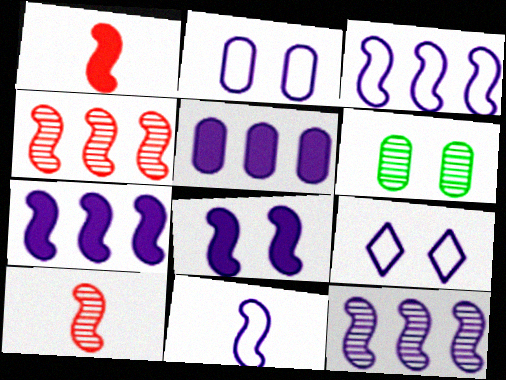[[3, 7, 12], 
[8, 11, 12]]